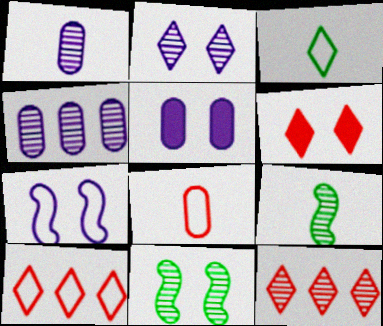[[1, 11, 12], 
[2, 5, 7], 
[5, 9, 10]]